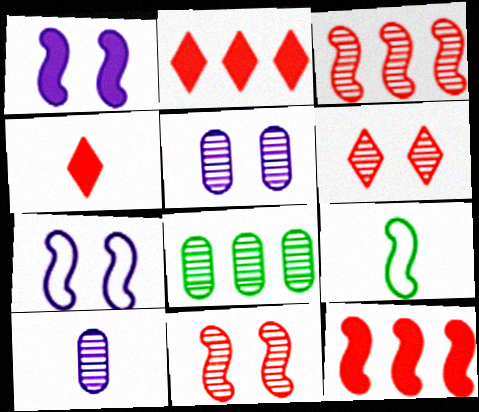[[1, 3, 9], 
[2, 5, 9], 
[4, 7, 8], 
[4, 9, 10]]